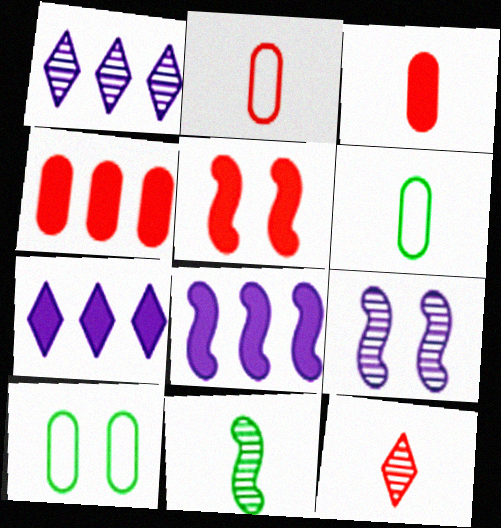[[1, 5, 6], 
[8, 10, 12]]